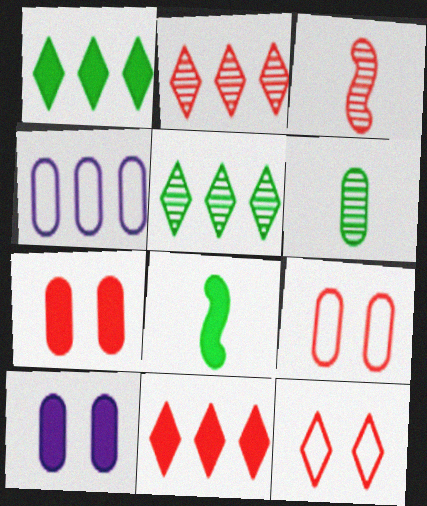[[3, 9, 11], 
[4, 6, 7], 
[8, 10, 11]]